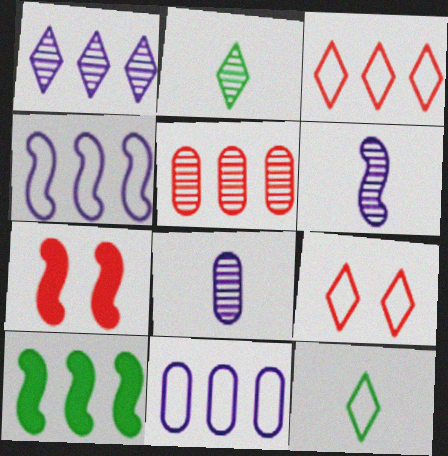[[2, 7, 11], 
[8, 9, 10]]